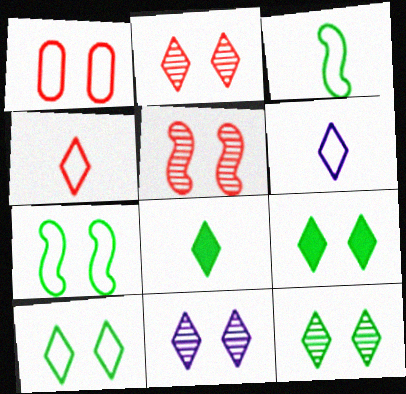[[2, 11, 12], 
[9, 10, 12]]